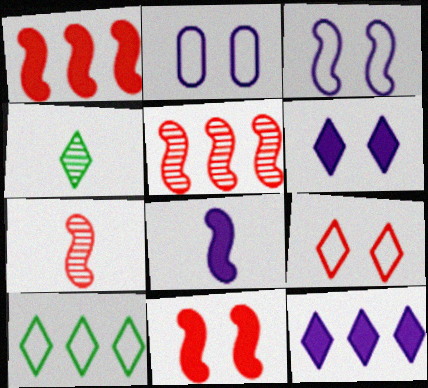[[1, 2, 4], 
[4, 9, 12]]